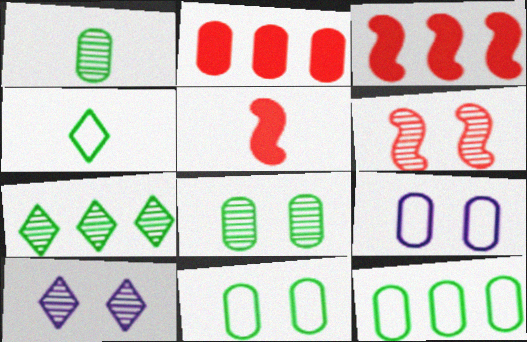[[1, 2, 9], 
[5, 7, 9], 
[5, 10, 12], 
[6, 8, 10]]